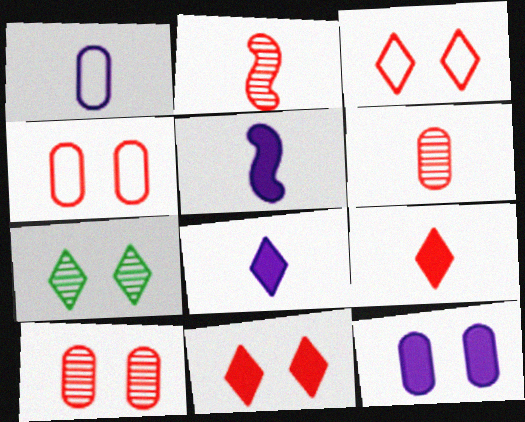[]